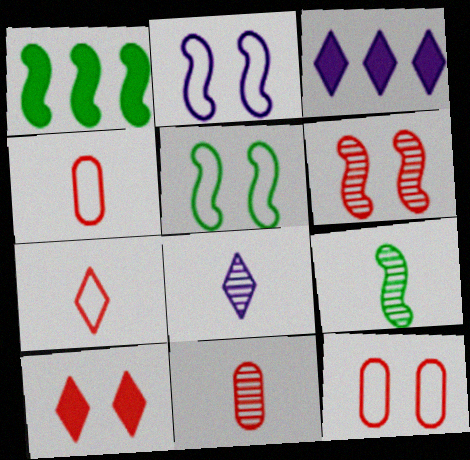[[1, 5, 9], 
[1, 8, 12], 
[3, 5, 11], 
[3, 9, 12], 
[6, 10, 12], 
[8, 9, 11]]